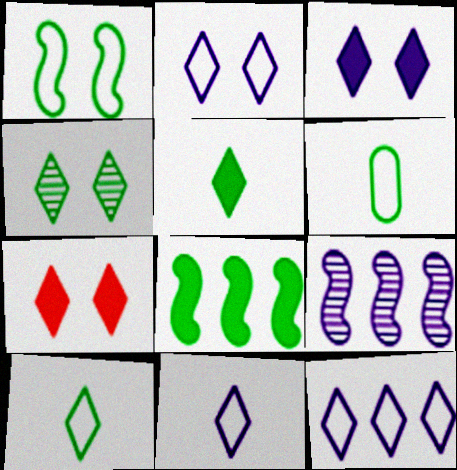[[2, 4, 7], 
[2, 11, 12], 
[4, 6, 8], 
[6, 7, 9]]